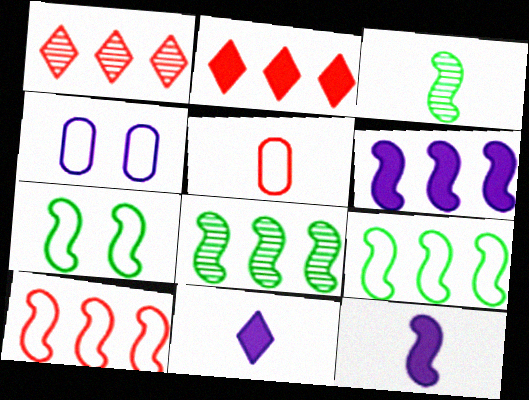[[2, 3, 4], 
[3, 5, 11], 
[6, 8, 10]]